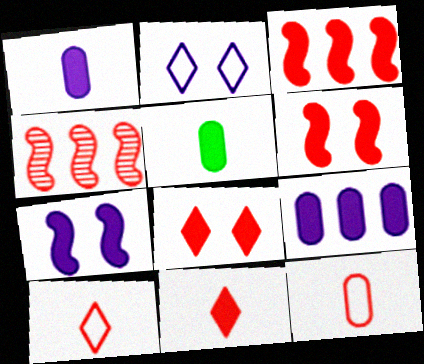[[2, 4, 5], 
[4, 8, 12]]